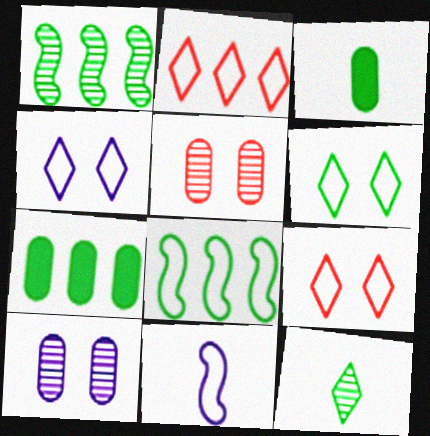[[1, 3, 6], 
[4, 6, 9]]